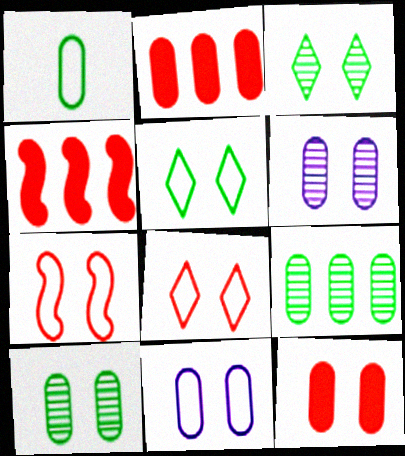[[1, 2, 6], 
[5, 7, 11], 
[10, 11, 12]]